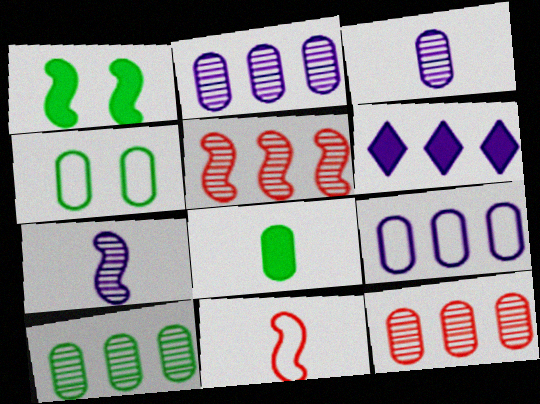[[2, 10, 12], 
[4, 8, 10]]